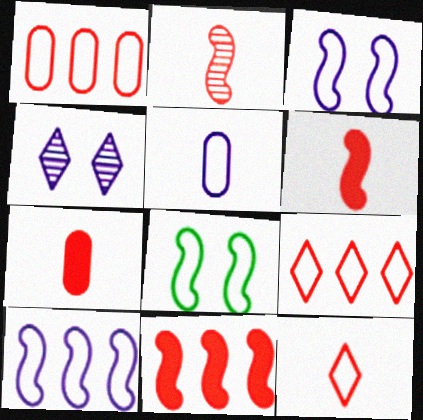[[2, 7, 12], 
[5, 8, 9]]